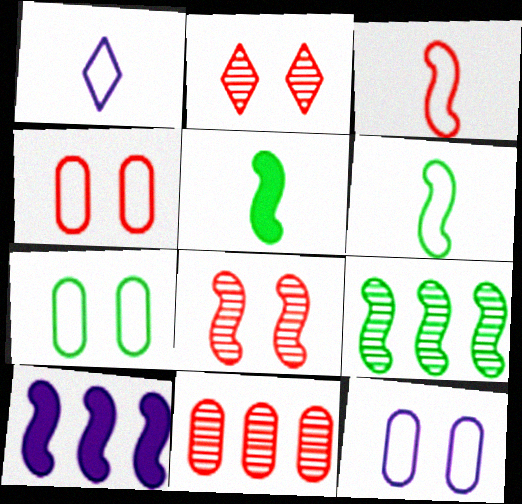[[4, 7, 12], 
[6, 8, 10]]